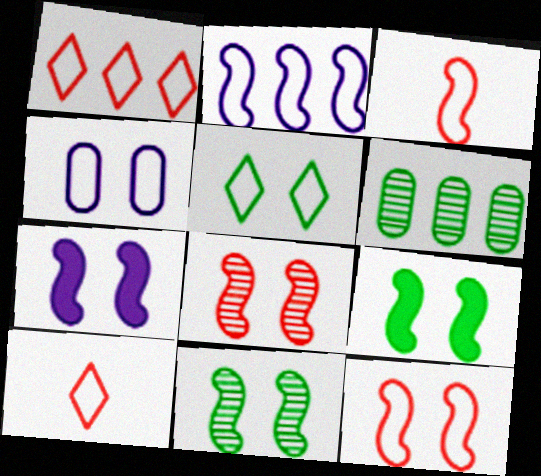[[4, 5, 12], 
[6, 7, 10], 
[7, 11, 12]]